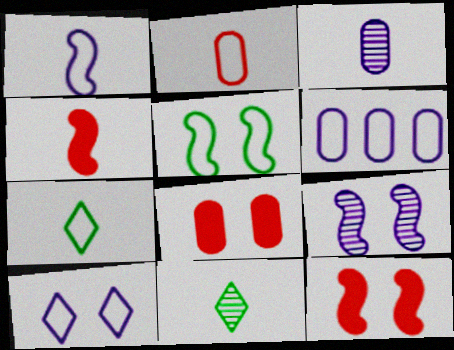[[1, 2, 7], 
[1, 6, 10], 
[3, 4, 7], 
[5, 9, 12], 
[6, 11, 12]]